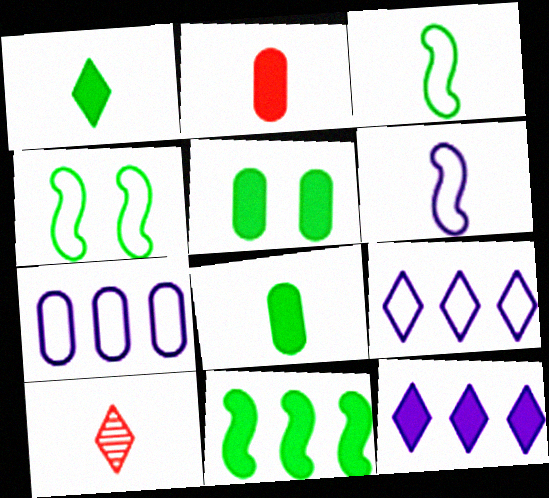[[1, 5, 11], 
[6, 8, 10]]